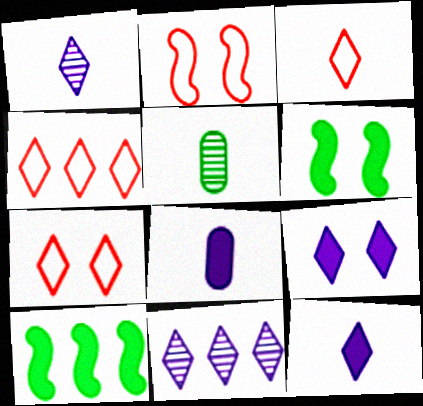[[3, 4, 7]]